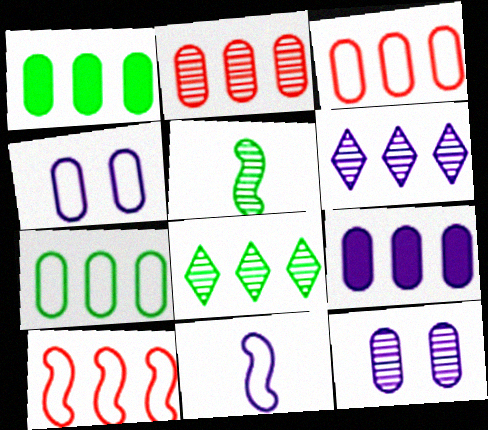[[1, 6, 10], 
[2, 7, 9], 
[8, 9, 10]]